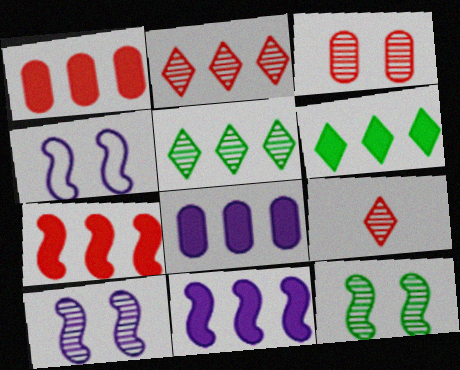[[1, 6, 11], 
[6, 7, 8]]